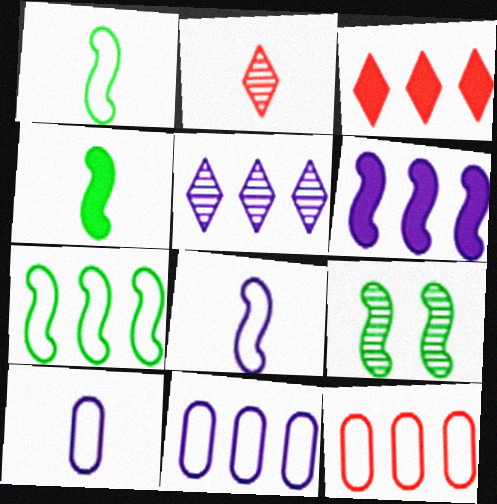[[2, 4, 10], 
[3, 9, 10], 
[4, 7, 9], 
[5, 6, 11]]